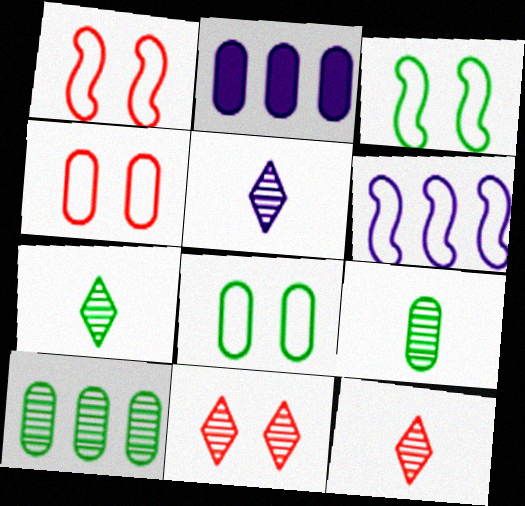[[1, 2, 7], 
[2, 3, 12], 
[2, 4, 9], 
[5, 7, 12]]